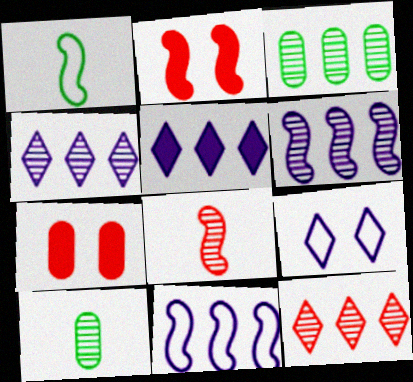[[1, 2, 6], 
[1, 4, 7], 
[3, 6, 12]]